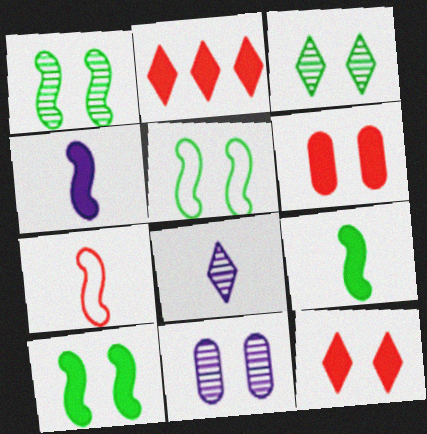[[1, 5, 10], 
[5, 11, 12]]